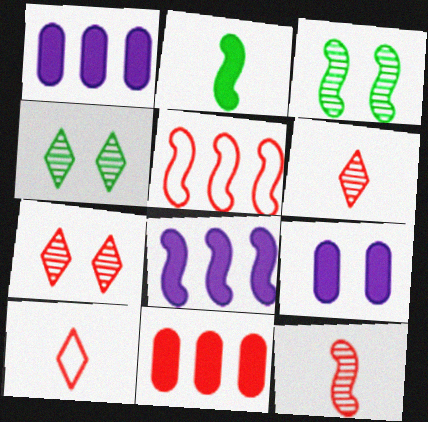[[1, 3, 10]]